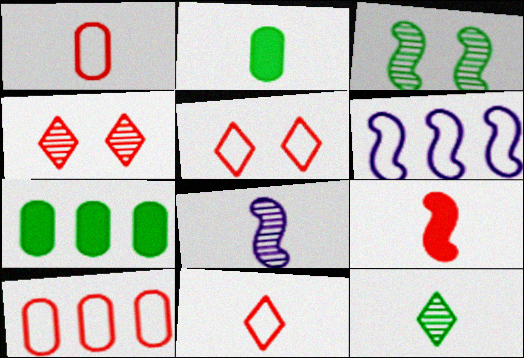[[2, 4, 6], 
[2, 8, 11], 
[3, 6, 9], 
[4, 9, 10], 
[5, 7, 8]]